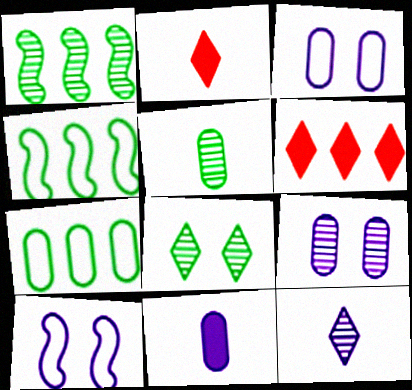[[1, 2, 3], 
[1, 5, 8], 
[2, 4, 9], 
[5, 6, 10]]